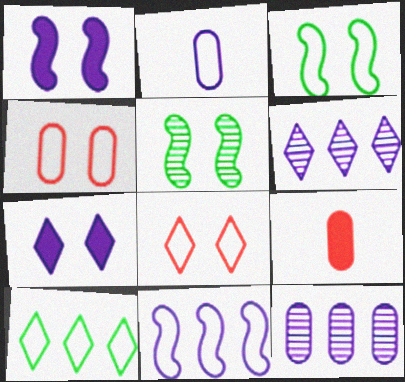[[1, 2, 6], 
[3, 6, 9], 
[4, 5, 7]]